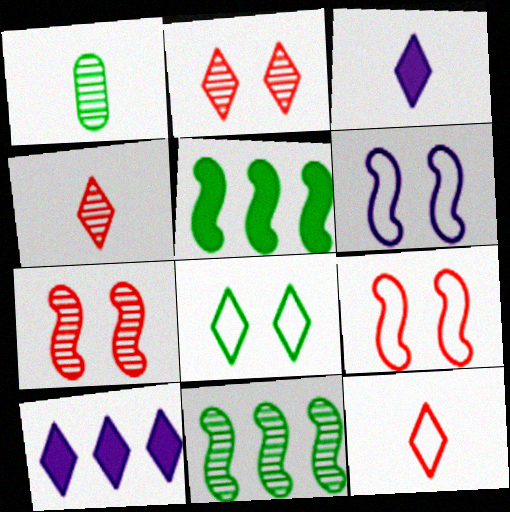[[1, 5, 8], 
[1, 9, 10], 
[4, 8, 10]]